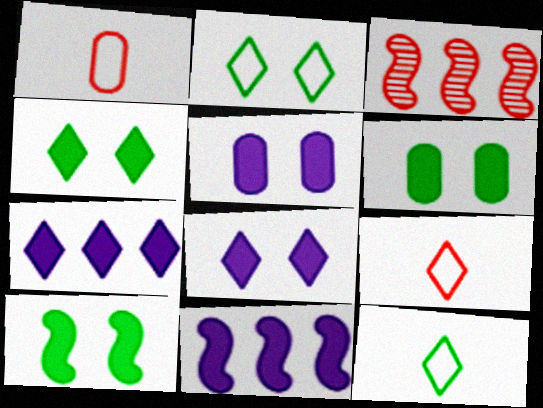[[3, 5, 12], 
[4, 6, 10]]